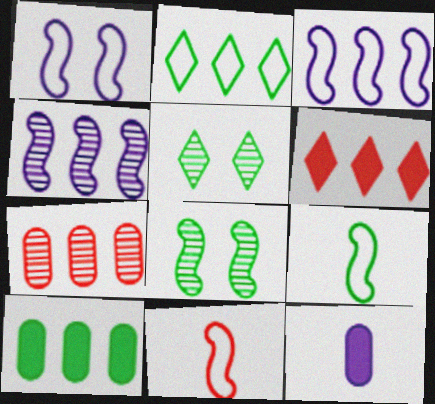[[5, 9, 10]]